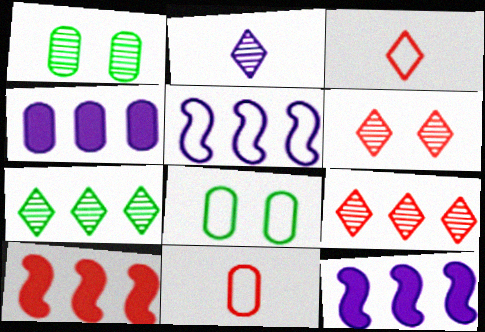[[1, 3, 12], 
[1, 4, 11], 
[2, 6, 7], 
[2, 8, 10], 
[3, 5, 8], 
[6, 10, 11]]